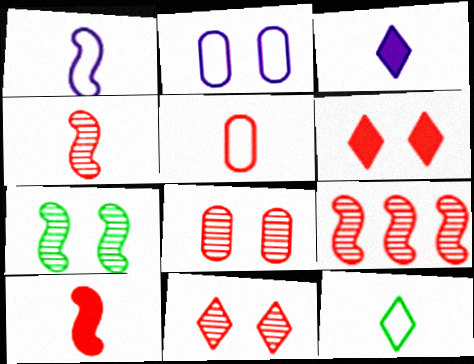[[1, 5, 12], 
[2, 6, 7], 
[5, 6, 9]]